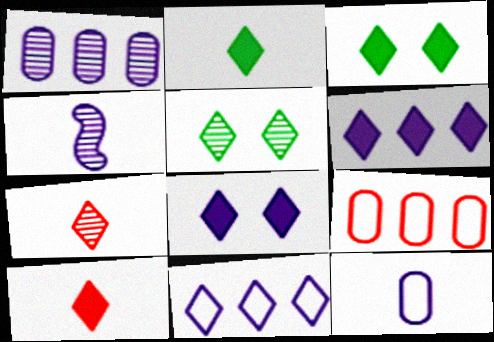[[3, 4, 9], 
[3, 6, 10], 
[3, 7, 11], 
[5, 10, 11]]